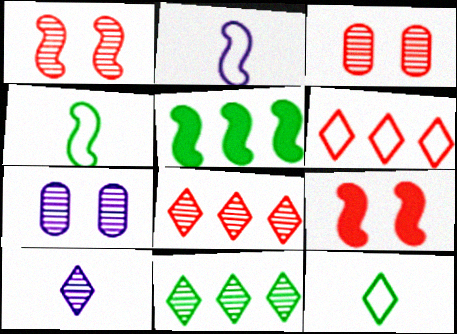[[1, 2, 5]]